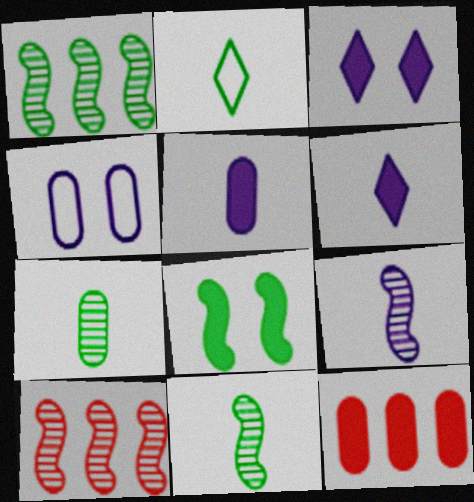[[4, 7, 12], 
[6, 8, 12]]